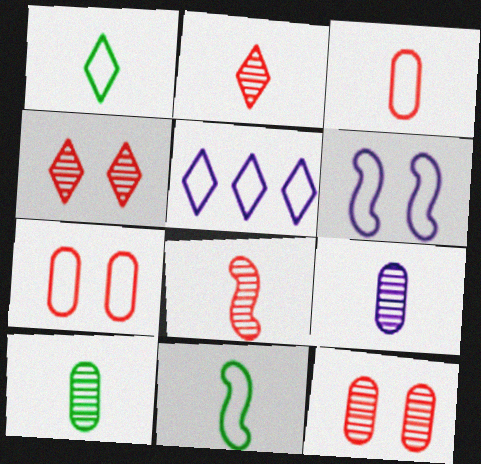[[5, 7, 11]]